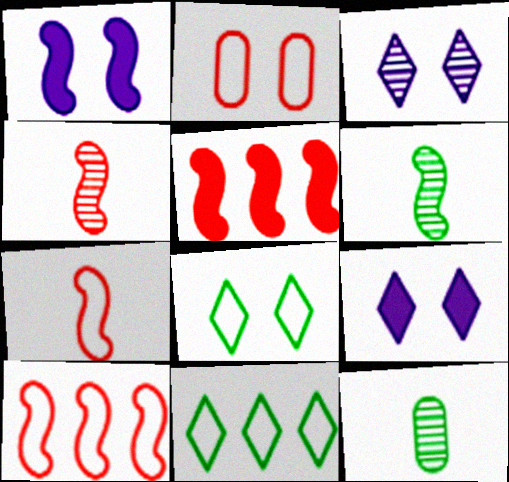[[1, 6, 10], 
[9, 10, 12]]